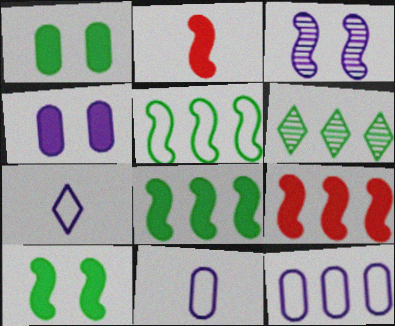[[2, 3, 5], 
[6, 9, 12]]